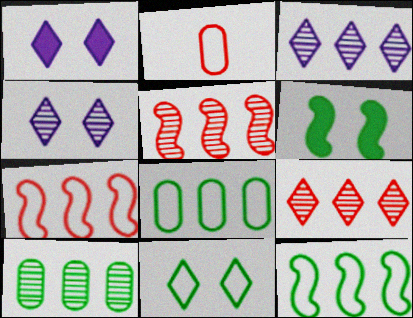[[2, 3, 6], 
[3, 5, 10]]